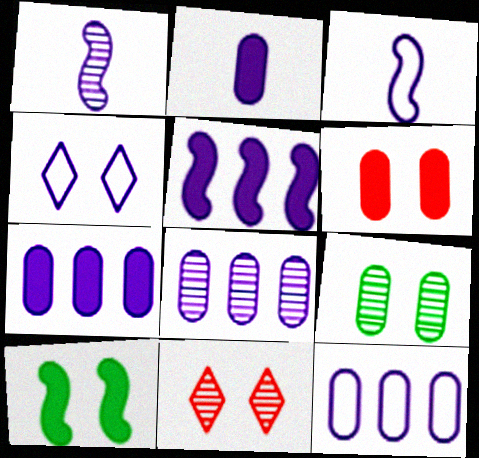[[1, 4, 7], 
[3, 4, 12], 
[7, 8, 12]]